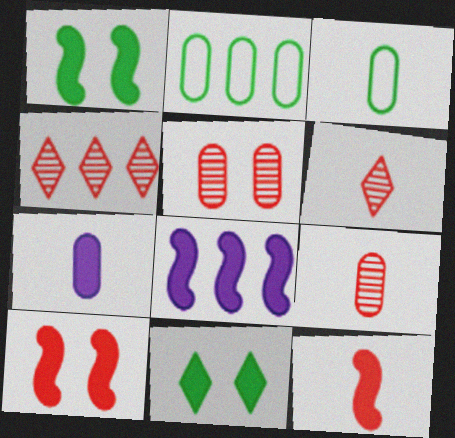[[1, 8, 12], 
[2, 4, 8], 
[2, 5, 7], 
[3, 7, 9]]